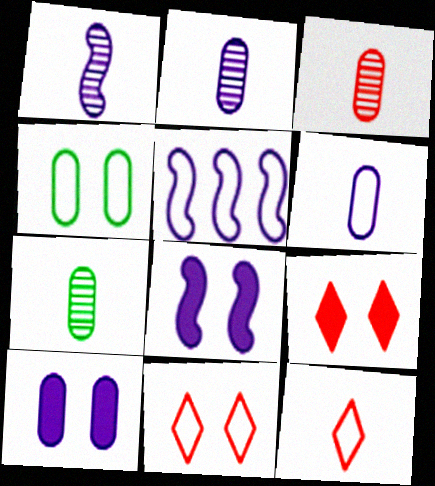[[1, 5, 8], 
[2, 3, 7], 
[4, 5, 12], 
[5, 7, 9]]